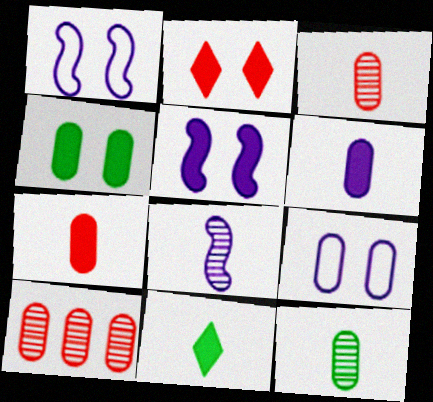[[1, 10, 11], 
[2, 4, 5]]